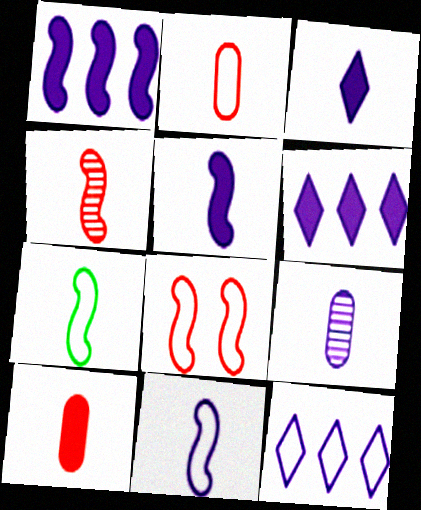[[3, 9, 11], 
[4, 5, 7]]